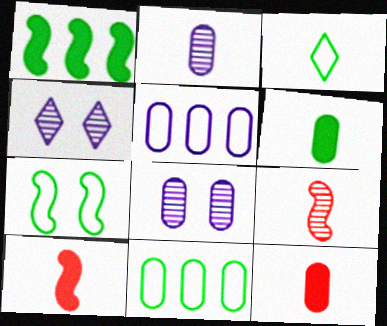[[2, 3, 10], 
[3, 7, 11], 
[4, 10, 11], 
[8, 11, 12]]